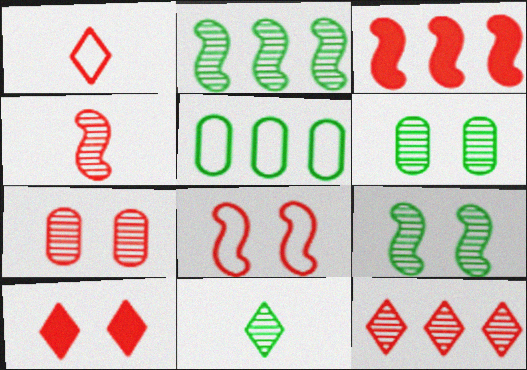[[1, 3, 7], 
[1, 10, 12], 
[2, 6, 11], 
[3, 4, 8], 
[4, 7, 12], 
[7, 8, 10]]